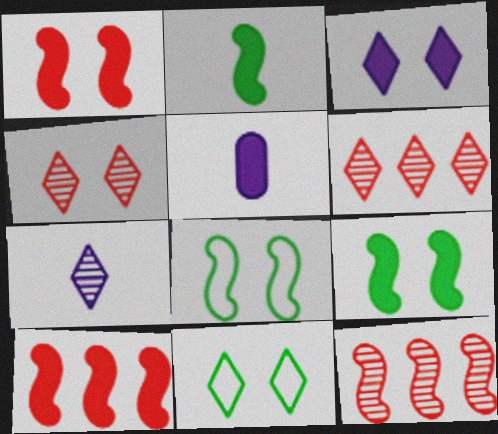[[3, 4, 11], 
[5, 6, 8], 
[5, 11, 12]]